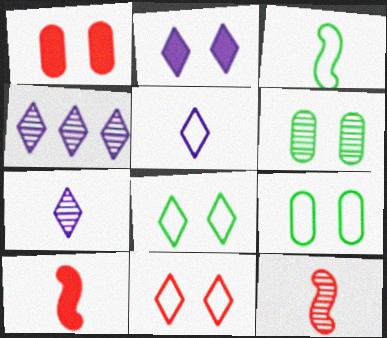[[1, 3, 4], 
[2, 4, 5], 
[4, 6, 12], 
[4, 9, 10]]